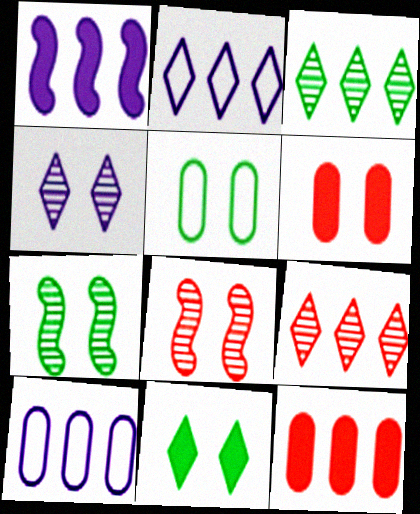[[5, 7, 11]]